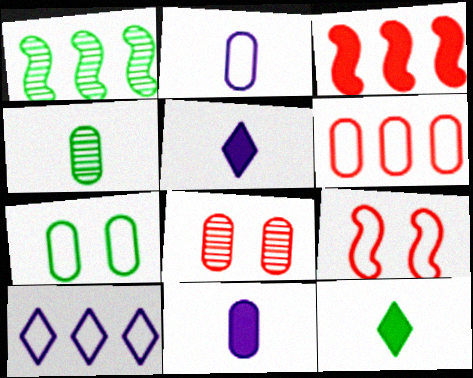[[1, 7, 12], 
[2, 6, 7]]